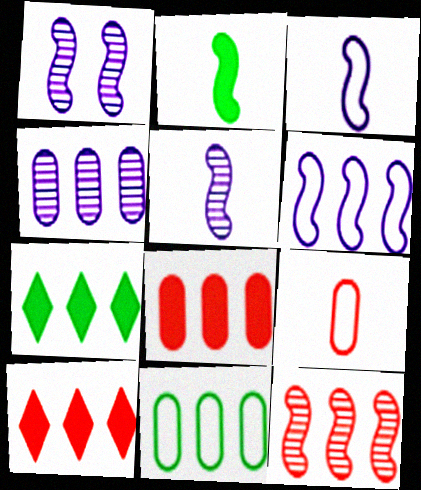[[1, 7, 9], 
[4, 8, 11]]